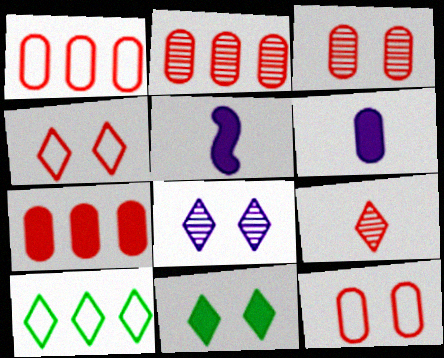[[1, 2, 7], 
[3, 5, 10], 
[4, 8, 11], 
[5, 7, 11]]